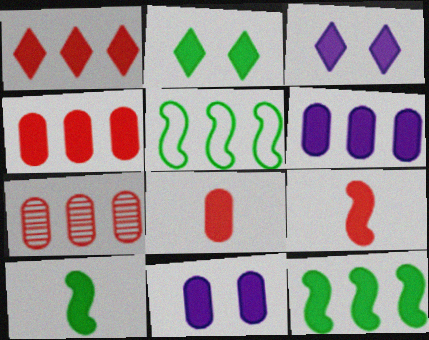[[1, 6, 12], 
[1, 10, 11], 
[2, 6, 9], 
[3, 4, 10], 
[3, 8, 12]]